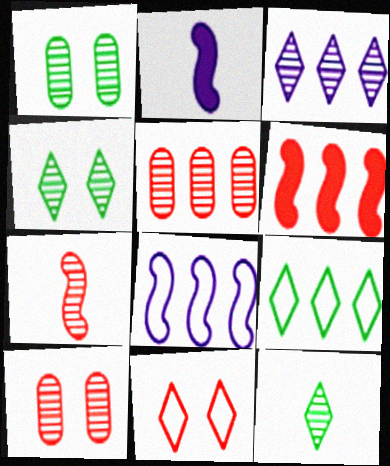[[1, 3, 7], 
[2, 9, 10]]